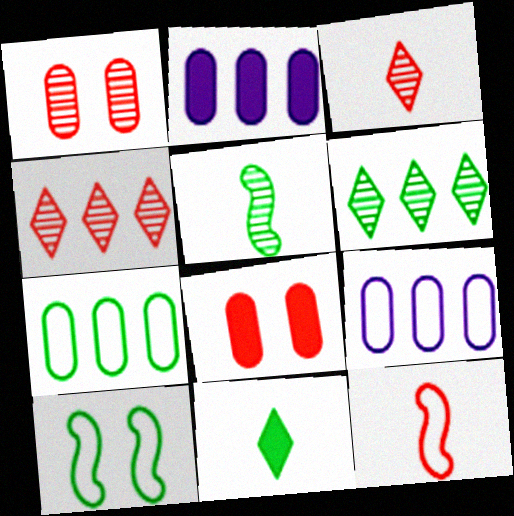[[2, 3, 10], 
[4, 8, 12]]